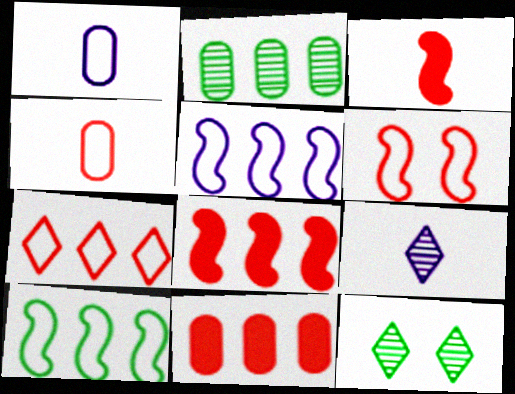[[1, 8, 12], 
[4, 6, 7]]